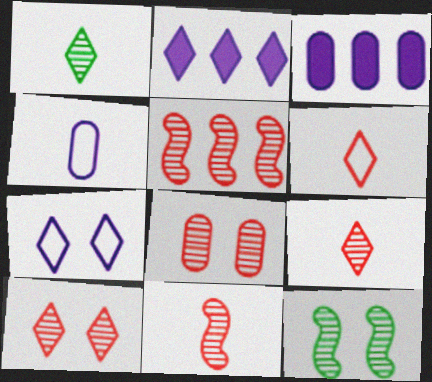[[3, 6, 12], 
[5, 8, 9]]